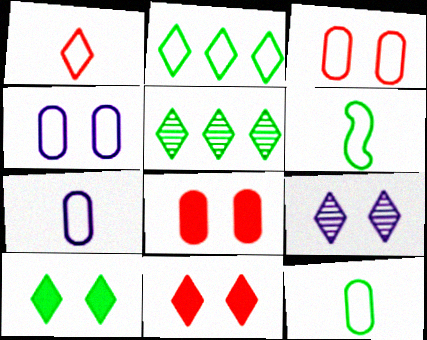[[1, 6, 7]]